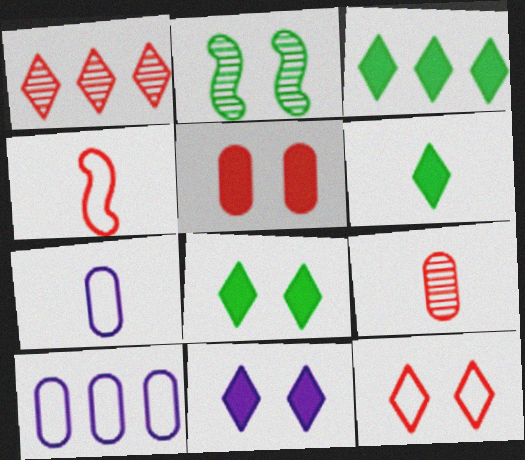[[1, 4, 5], 
[3, 6, 8]]